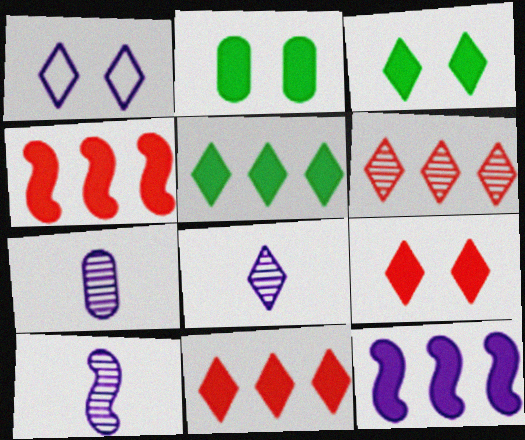[[1, 7, 12], 
[7, 8, 10]]